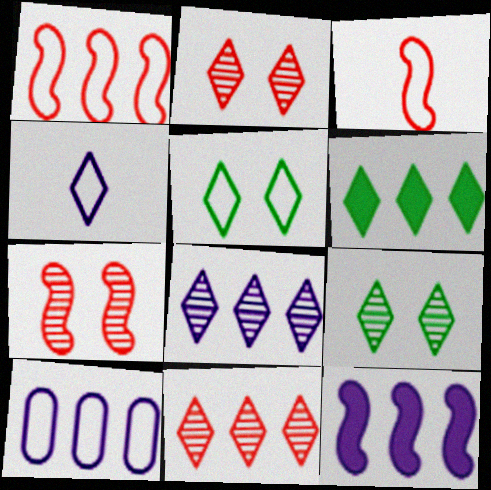[[2, 4, 6], 
[3, 5, 10], 
[8, 10, 12]]